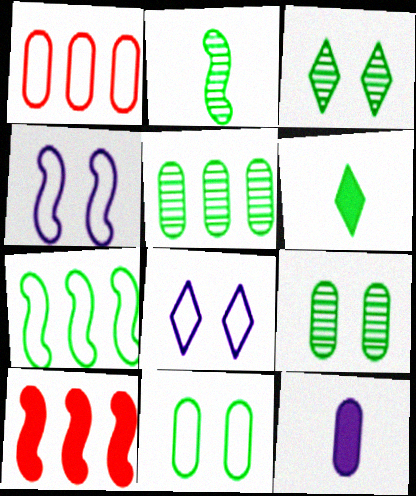[[1, 9, 12], 
[2, 3, 5], 
[2, 4, 10], 
[6, 7, 9]]